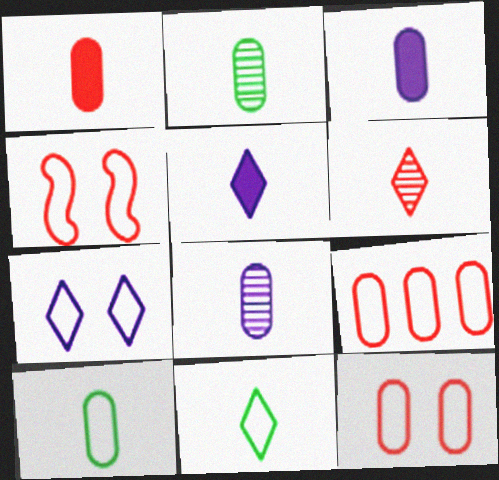[[1, 8, 10], 
[5, 6, 11]]